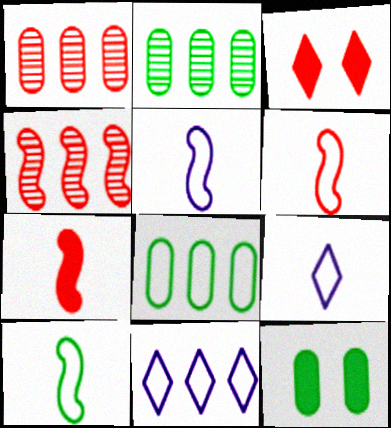[[1, 3, 6], 
[2, 3, 5], 
[4, 9, 12], 
[5, 6, 10]]